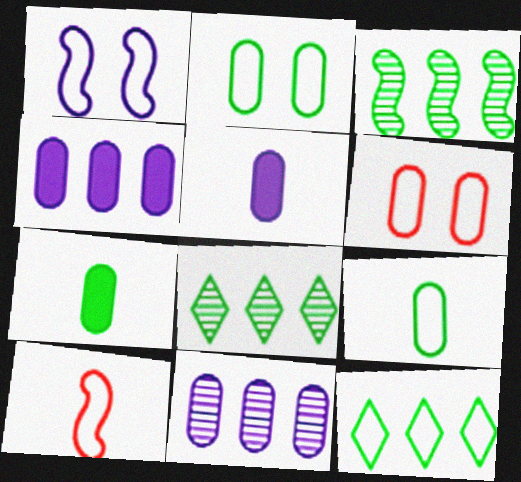[[6, 7, 11]]